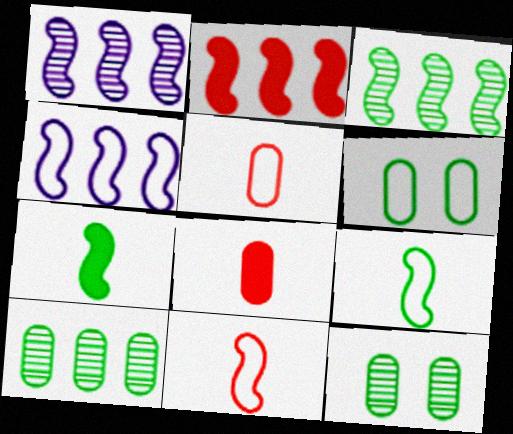[[2, 3, 4]]